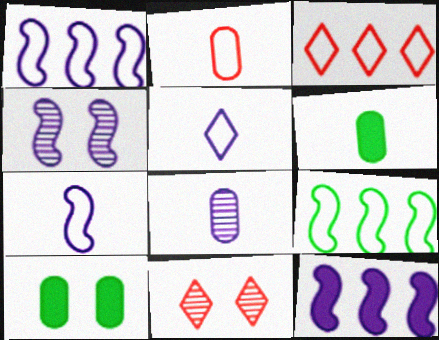[[1, 6, 11], 
[2, 6, 8], 
[3, 4, 6], 
[4, 7, 12]]